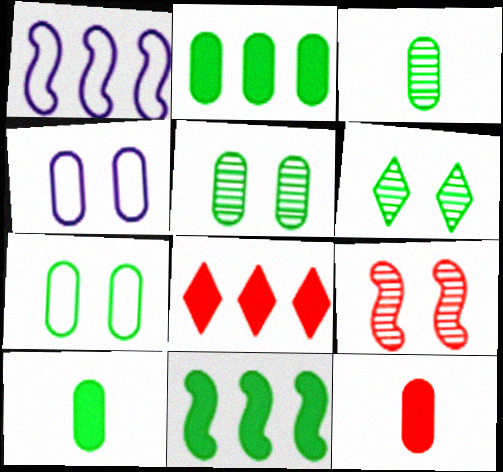[[1, 6, 12], 
[2, 3, 7]]